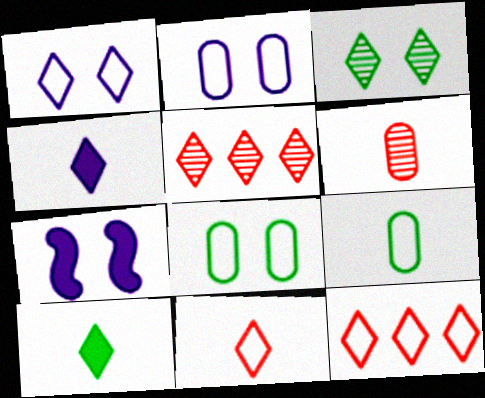[[1, 5, 10], 
[3, 4, 12], 
[5, 7, 9]]